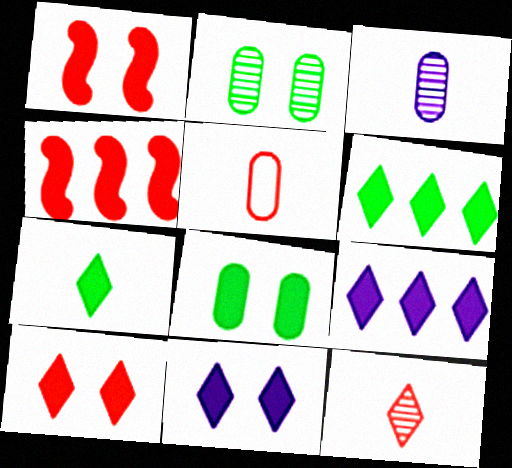[[1, 8, 11], 
[7, 9, 10]]